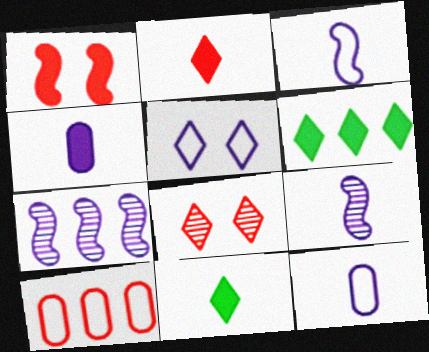[[1, 4, 6], 
[4, 5, 7], 
[6, 7, 10]]